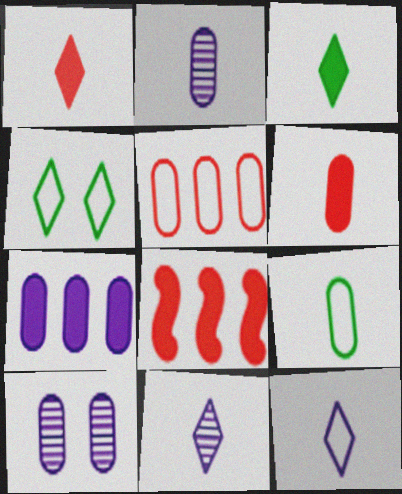[[2, 4, 8], 
[2, 6, 9]]